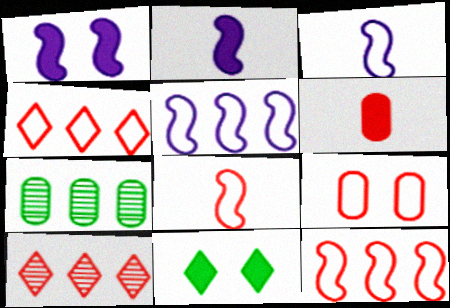[[4, 8, 9]]